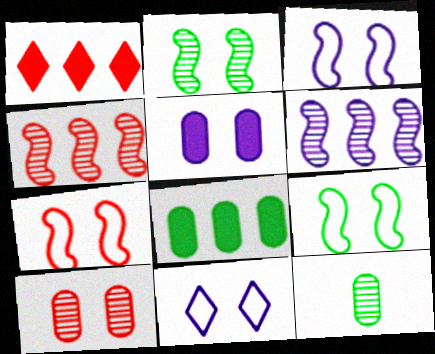[[1, 3, 12], 
[3, 7, 9]]